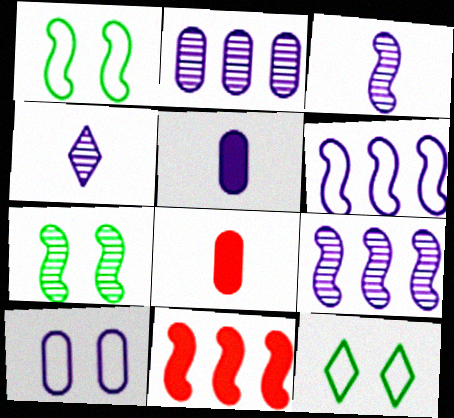[[1, 3, 11], 
[2, 5, 10], 
[8, 9, 12]]